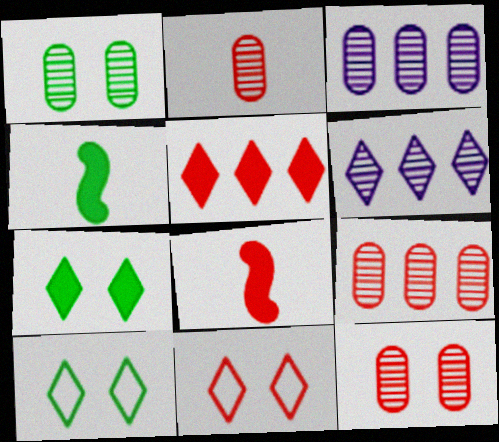[[1, 2, 3], 
[2, 9, 12], 
[3, 4, 11], 
[3, 8, 10], 
[8, 9, 11]]